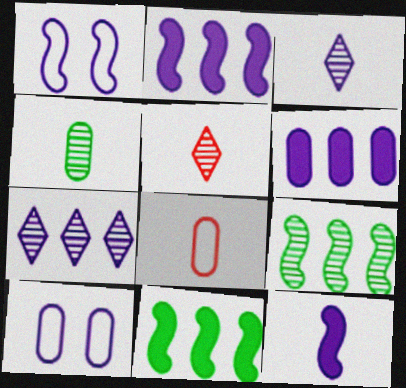[[1, 3, 6], 
[2, 3, 10], 
[5, 10, 11], 
[7, 10, 12]]